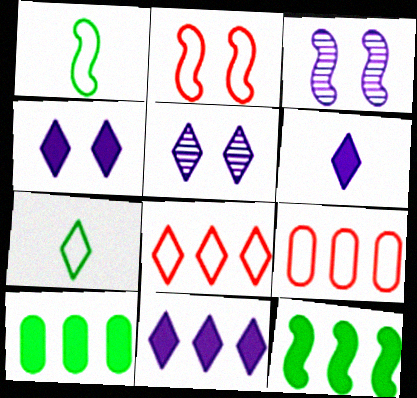[[4, 6, 11]]